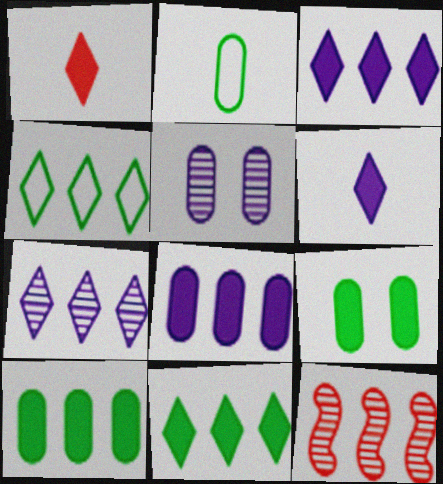[[4, 8, 12]]